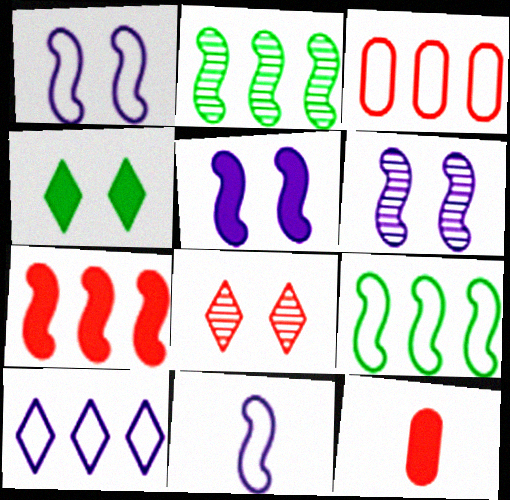[[1, 5, 6], 
[3, 9, 10]]